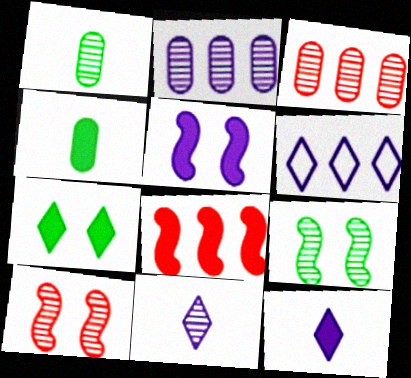[[3, 9, 11], 
[4, 6, 10]]